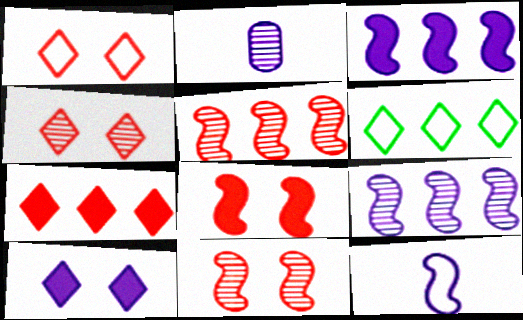[[2, 6, 8]]